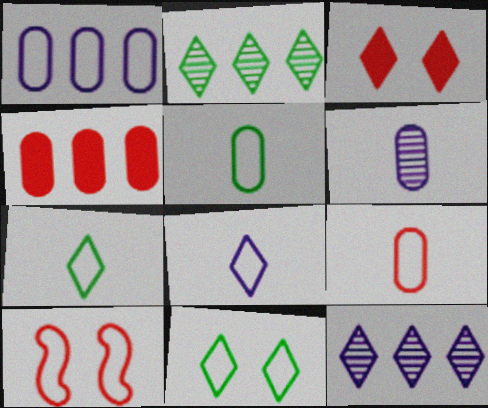[[1, 7, 10], 
[2, 3, 8], 
[3, 7, 12]]